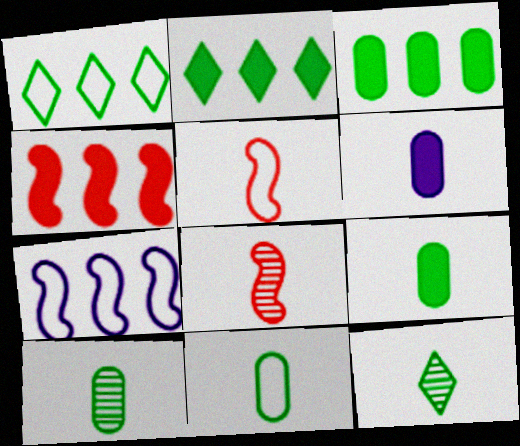[[5, 6, 12], 
[9, 10, 11]]